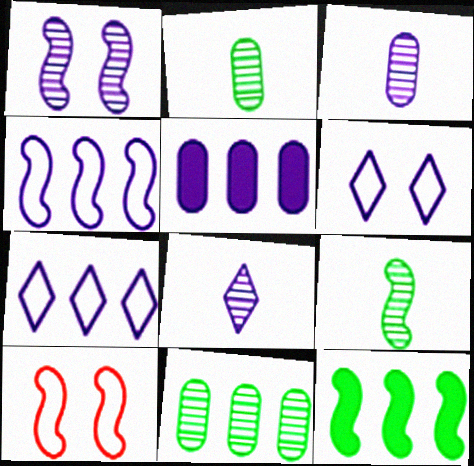[]